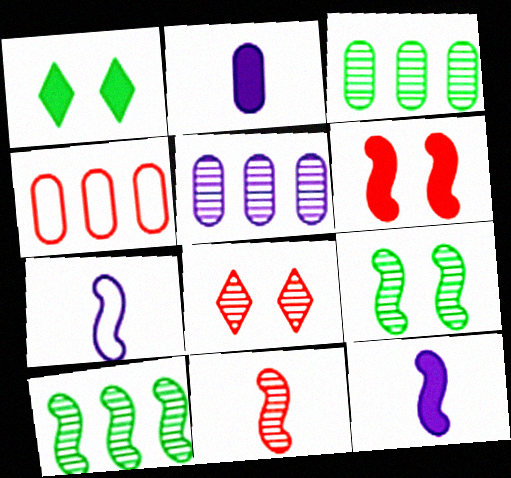[[6, 7, 10]]